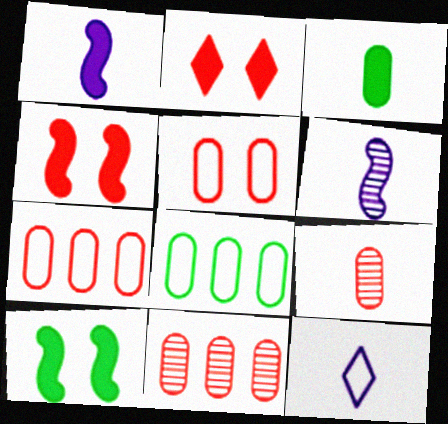[[2, 6, 8], 
[10, 11, 12]]